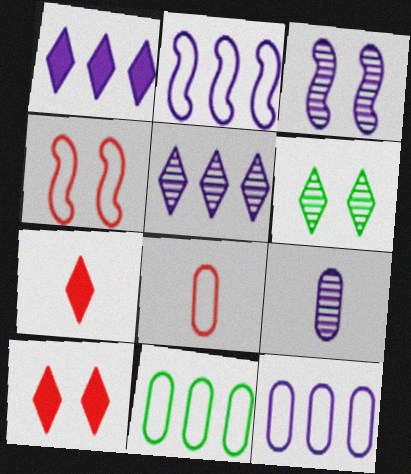[[3, 5, 9], 
[3, 7, 11]]